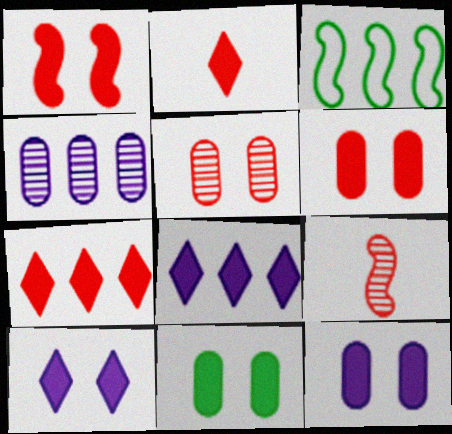[[1, 10, 11], 
[3, 4, 7], 
[6, 11, 12]]